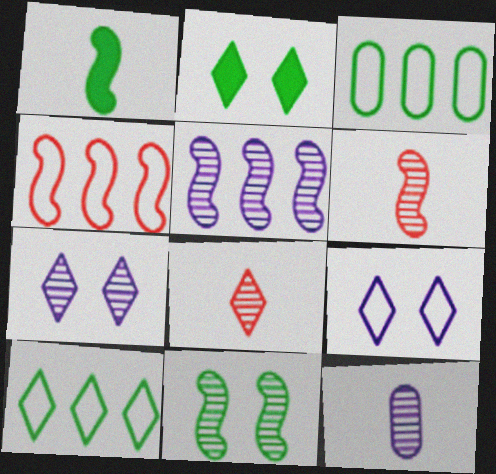[[2, 4, 12], 
[5, 6, 11], 
[5, 7, 12]]